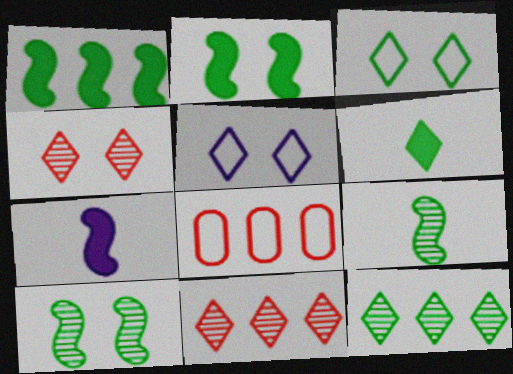[[3, 6, 12], 
[5, 6, 11]]